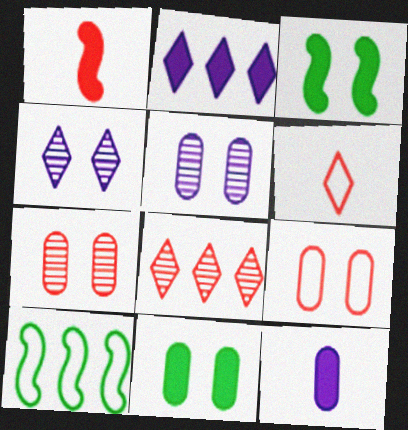[[1, 2, 11], 
[1, 8, 9], 
[3, 4, 9], 
[5, 9, 11]]